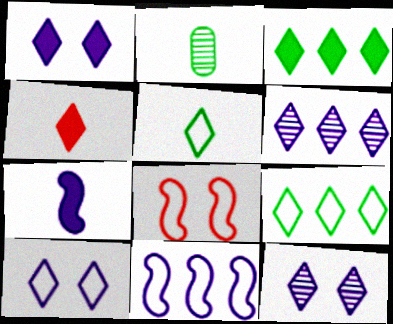[[1, 3, 4], 
[1, 10, 12], 
[4, 9, 12]]